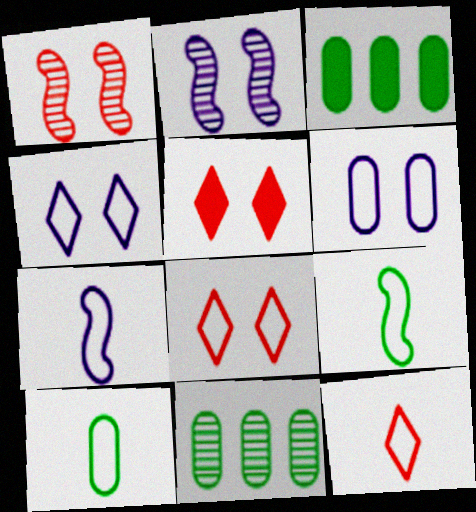[[2, 3, 12], 
[5, 7, 11], 
[7, 10, 12]]